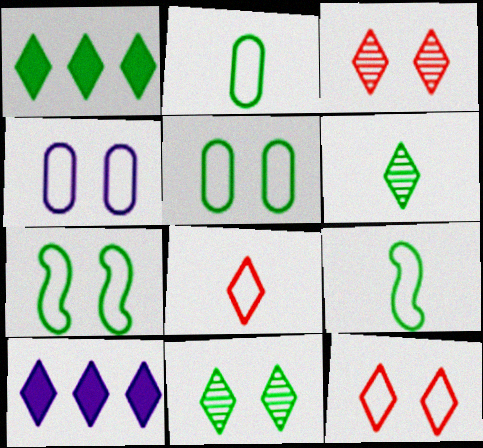[[4, 7, 12], 
[6, 10, 12], 
[8, 10, 11]]